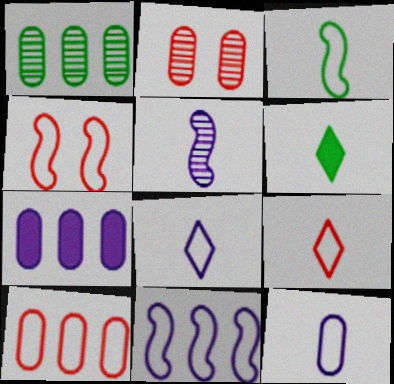[[1, 7, 10], 
[2, 6, 11], 
[3, 4, 11], 
[3, 9, 12], 
[4, 9, 10]]